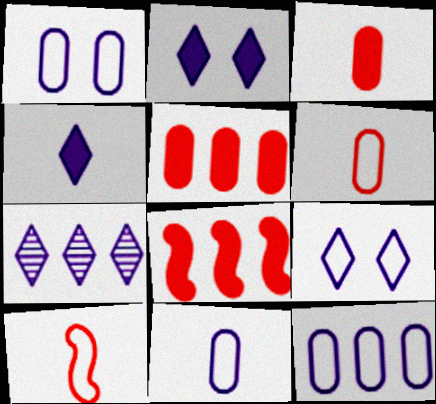[[1, 11, 12], 
[4, 7, 9]]